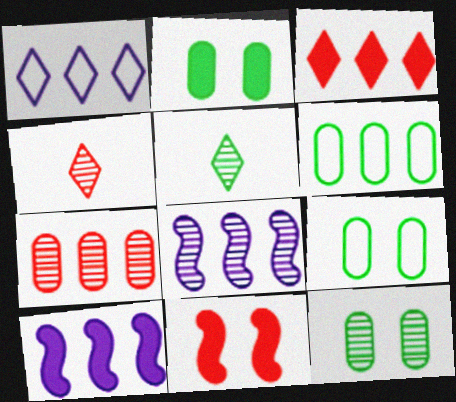[[2, 9, 12], 
[3, 6, 8], 
[4, 8, 12], 
[4, 9, 10]]